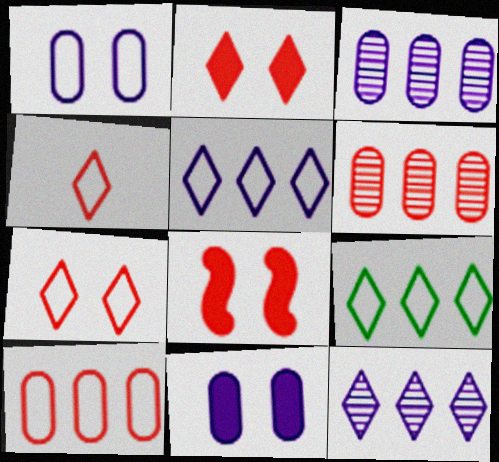[[4, 6, 8]]